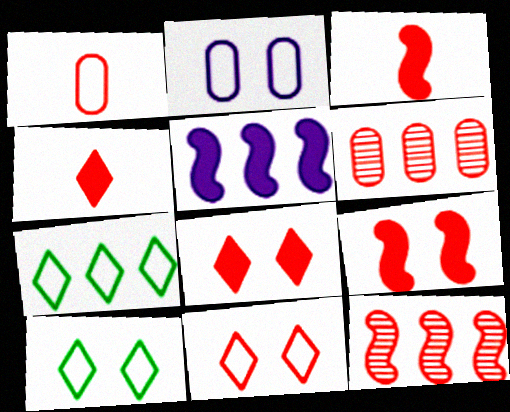[[1, 8, 12], 
[3, 6, 11], 
[5, 6, 7]]